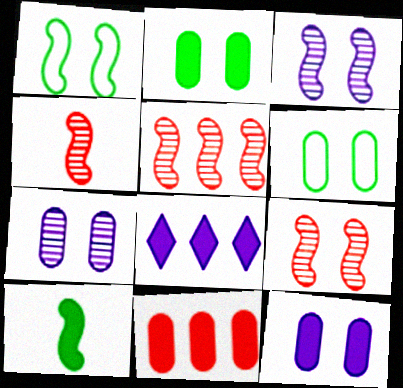[[4, 5, 9], 
[4, 6, 8]]